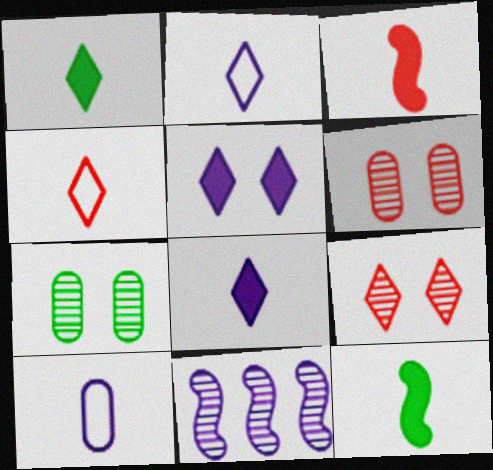[[5, 10, 11]]